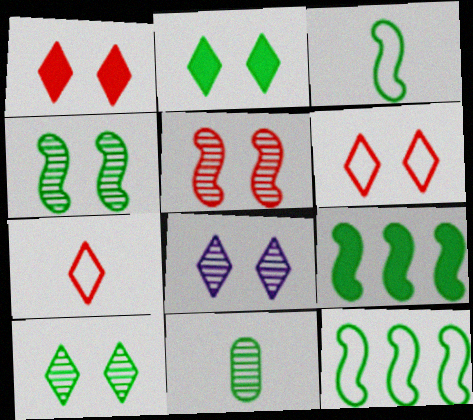[[2, 6, 8], 
[2, 11, 12], 
[3, 4, 9]]